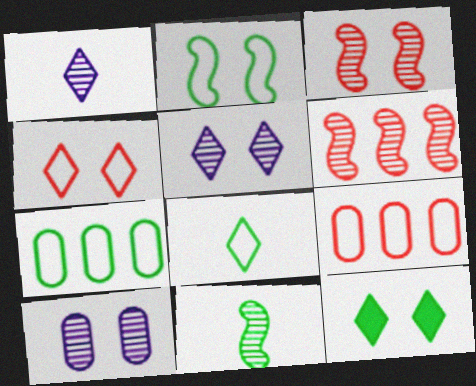[[2, 7, 8], 
[4, 5, 12], 
[7, 11, 12]]